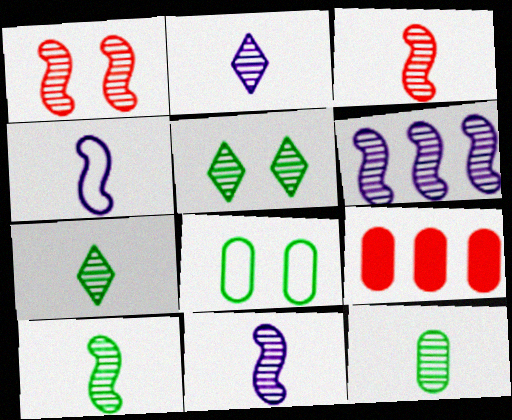[[1, 6, 10], 
[2, 3, 12], 
[3, 10, 11], 
[4, 5, 9], 
[7, 10, 12]]